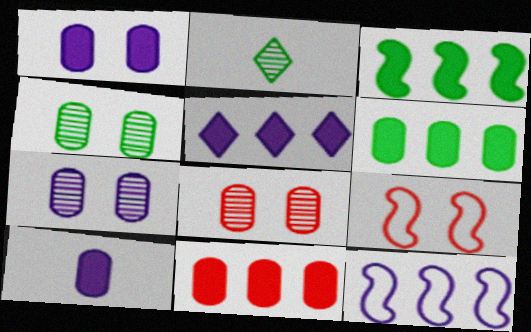[[3, 5, 11], 
[4, 7, 8]]